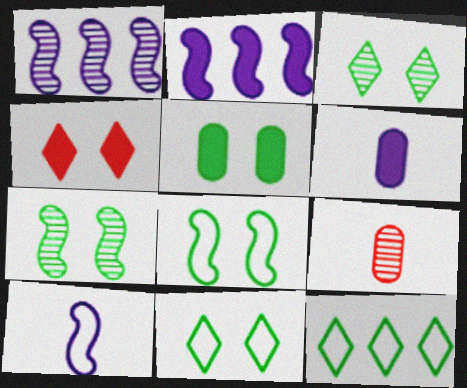[[1, 3, 9], 
[2, 9, 11], 
[3, 5, 8], 
[5, 7, 11]]